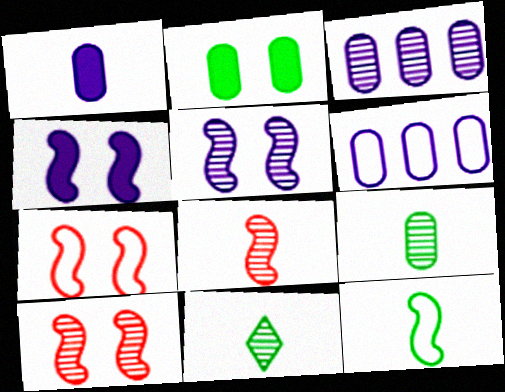[[3, 10, 11]]